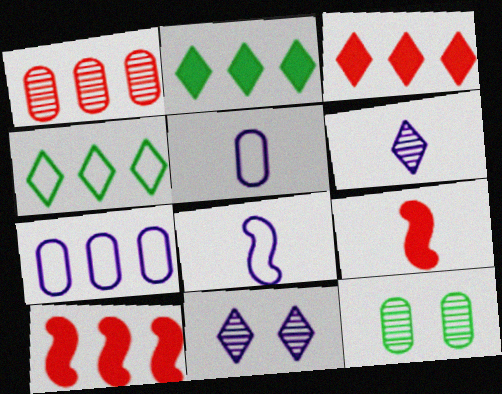[[3, 8, 12]]